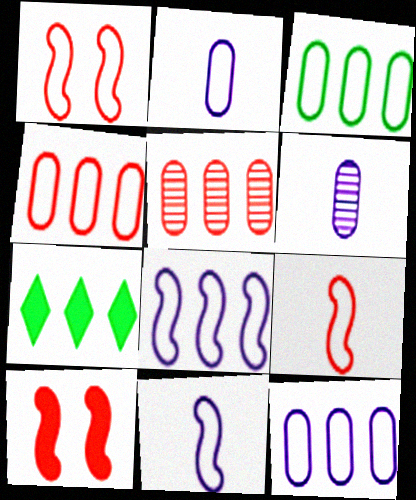[[1, 6, 7], 
[3, 4, 12], 
[5, 7, 8]]